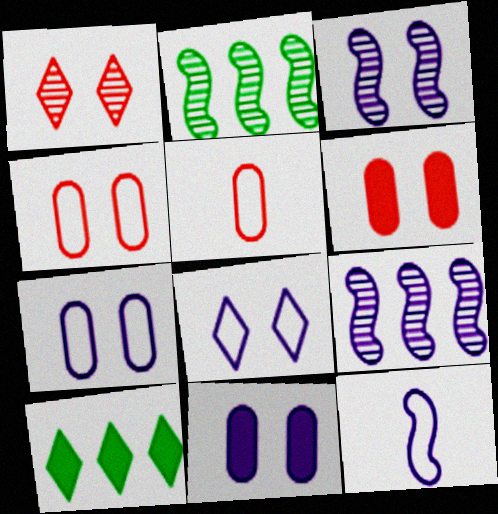[[3, 5, 10], 
[3, 8, 11]]